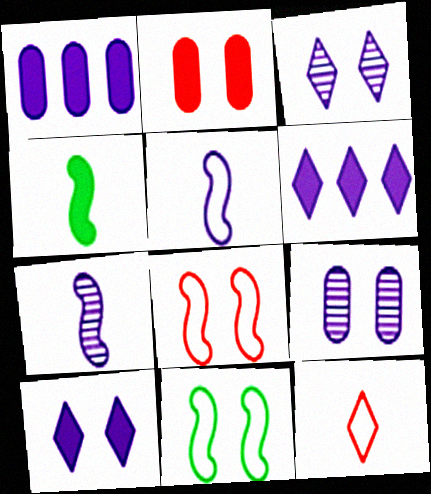[[1, 3, 5], 
[2, 3, 11], 
[2, 4, 6], 
[5, 6, 9]]